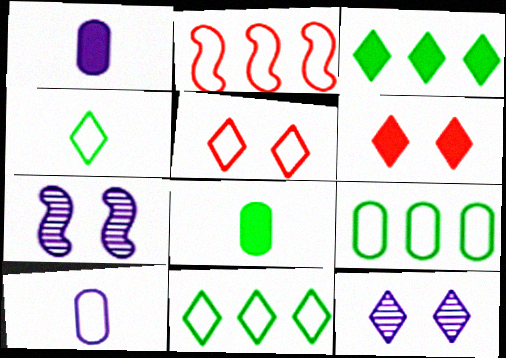[[2, 8, 12]]